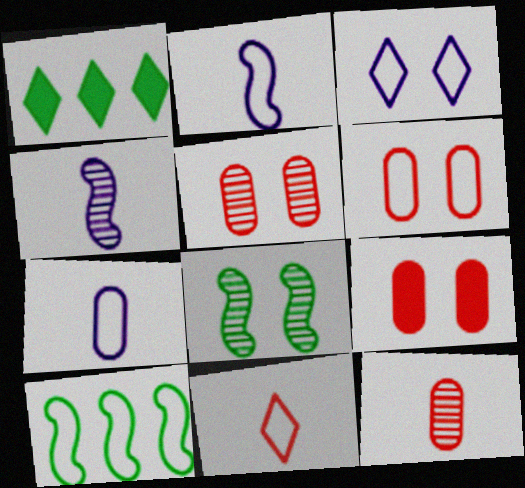[[1, 2, 5], 
[1, 4, 6], 
[3, 8, 9], 
[5, 6, 9]]